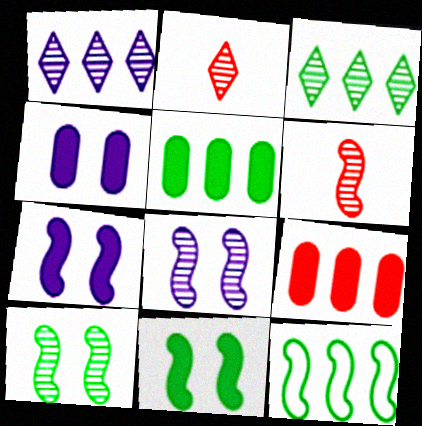[[1, 9, 12], 
[2, 4, 12], 
[3, 5, 12], 
[6, 7, 12]]